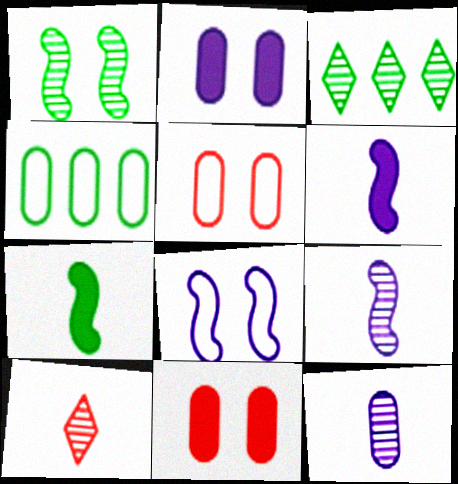[[3, 5, 6], 
[4, 11, 12]]